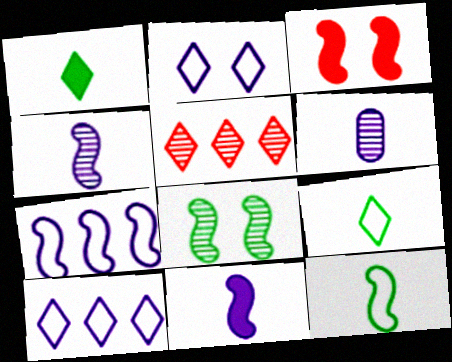[[1, 2, 5], 
[5, 6, 8]]